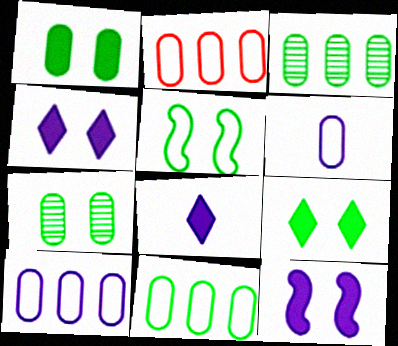[[2, 10, 11], 
[5, 7, 9]]